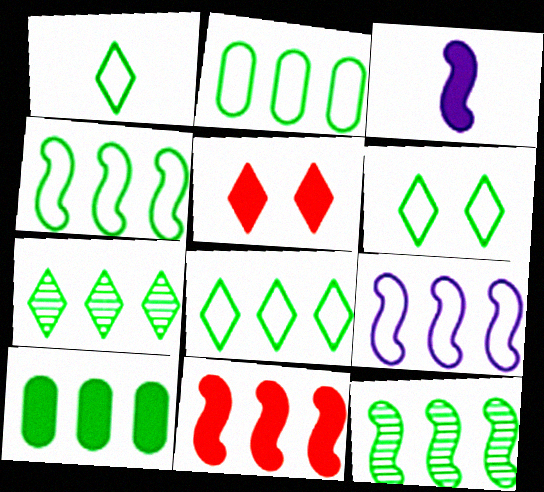[[1, 6, 8], 
[2, 4, 8], 
[3, 5, 10], 
[4, 7, 10], 
[8, 10, 12], 
[9, 11, 12]]